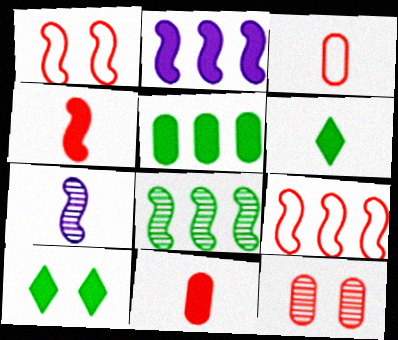[[2, 8, 9], 
[2, 10, 11], 
[3, 6, 7]]